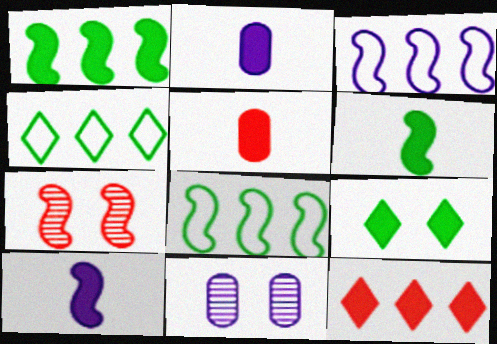[[2, 4, 7], 
[3, 6, 7], 
[7, 8, 10]]